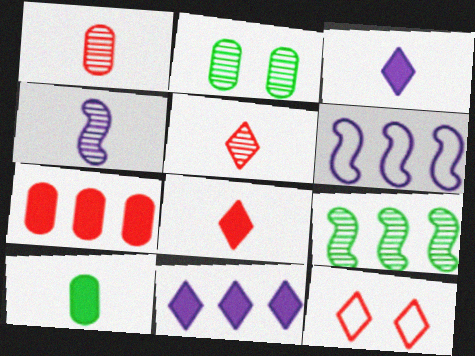[[2, 6, 8]]